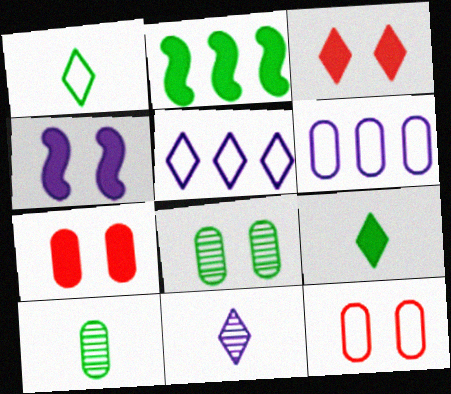[[1, 2, 8], 
[2, 11, 12], 
[4, 6, 11], 
[6, 7, 10]]